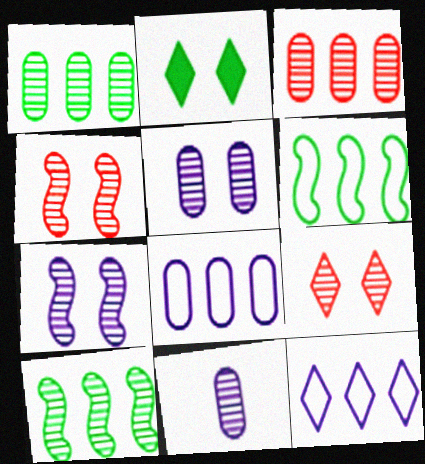[[9, 10, 11]]